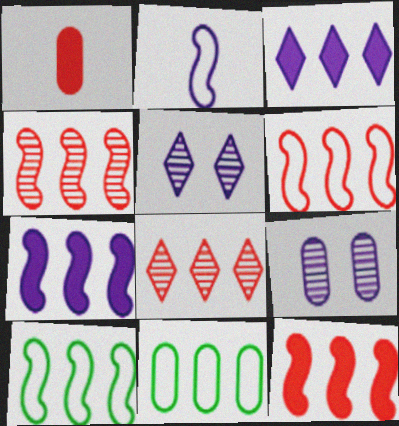[[1, 5, 10], 
[1, 9, 11], 
[2, 3, 9], 
[3, 4, 11], 
[4, 6, 12], 
[4, 7, 10], 
[7, 8, 11]]